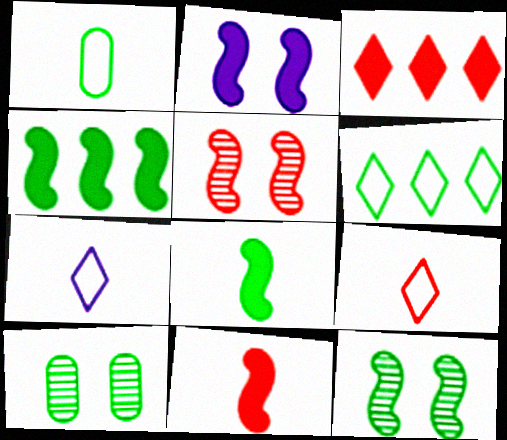[[2, 4, 11], 
[6, 8, 10]]